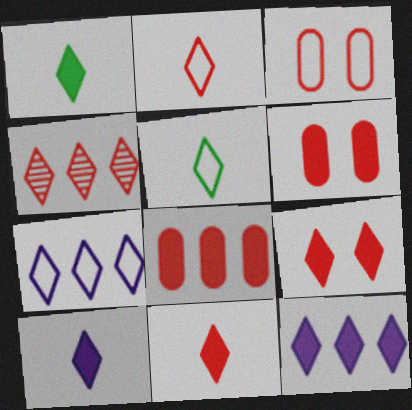[[1, 9, 12], 
[1, 10, 11], 
[2, 4, 9]]